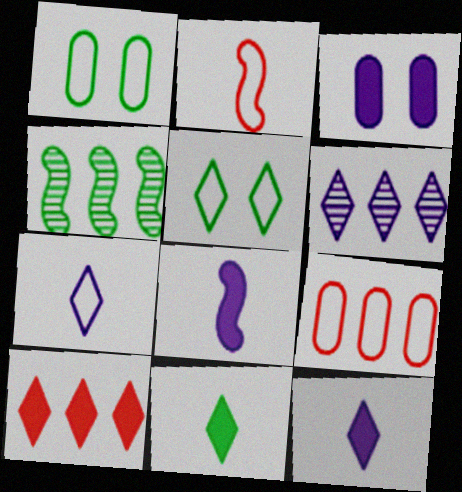[[1, 4, 11]]